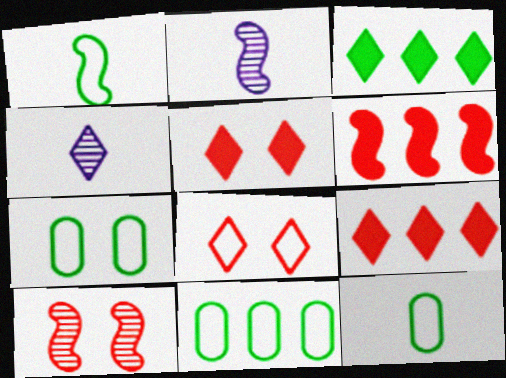[[2, 5, 11], 
[2, 7, 9], 
[3, 4, 8], 
[4, 6, 7], 
[7, 11, 12]]